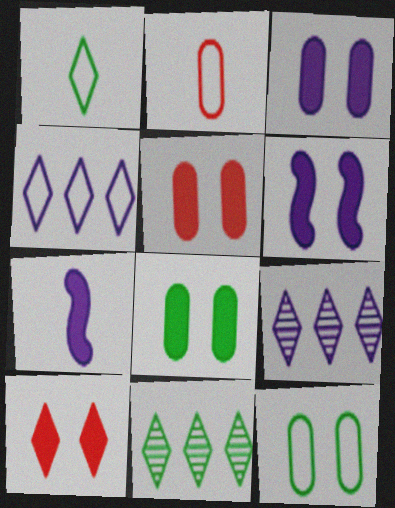[[1, 9, 10], 
[2, 6, 11], 
[3, 5, 8], 
[6, 8, 10]]